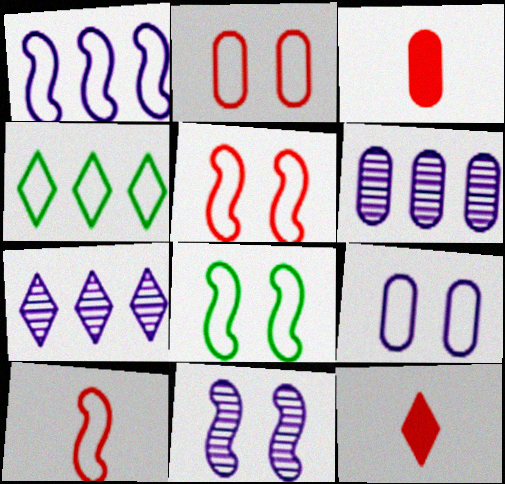[[1, 8, 10], 
[3, 4, 11], 
[3, 7, 8], 
[4, 9, 10], 
[6, 8, 12]]